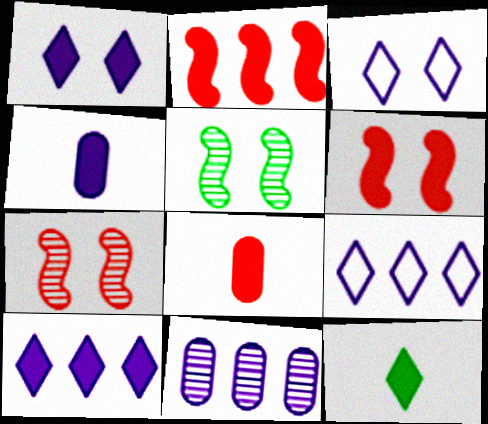[[5, 8, 9]]